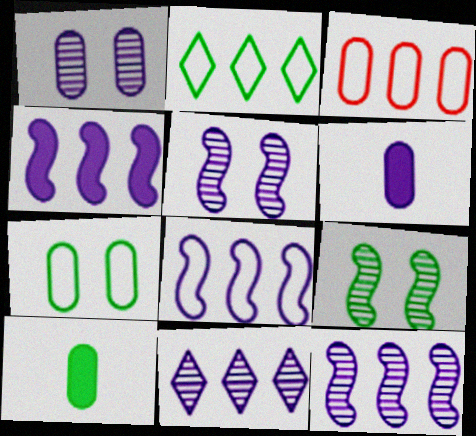[[1, 3, 10], 
[2, 3, 8], 
[2, 9, 10], 
[4, 8, 12]]